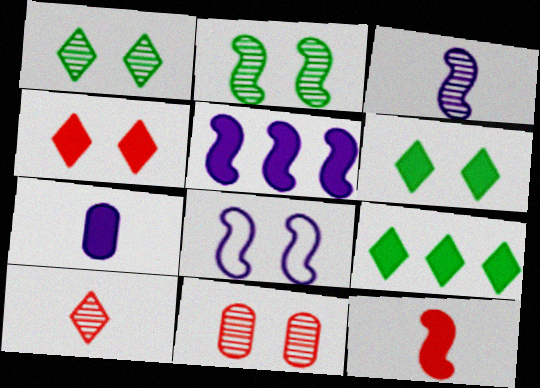[[3, 5, 8], 
[6, 8, 11]]